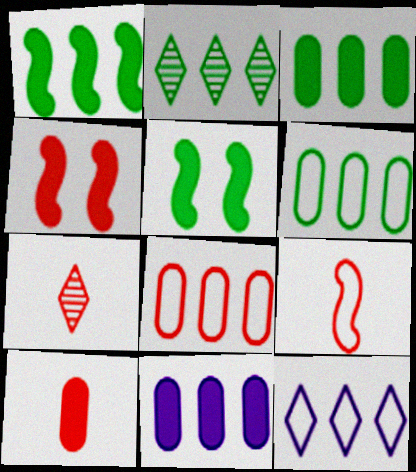[[1, 2, 6], 
[4, 7, 8], 
[7, 9, 10]]